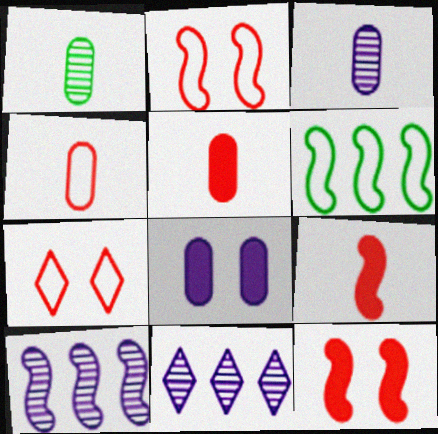[]